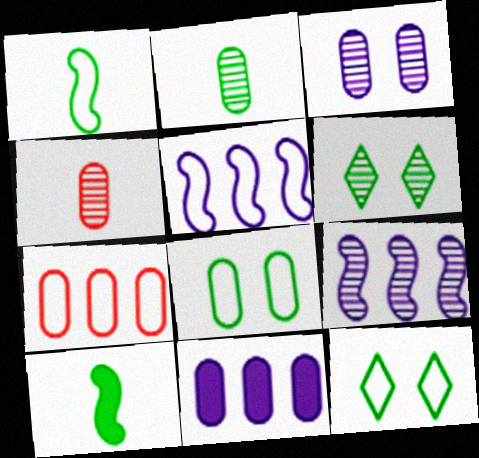[[4, 6, 9], 
[4, 8, 11]]